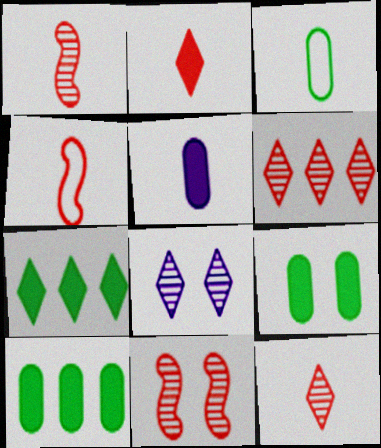[[4, 8, 10]]